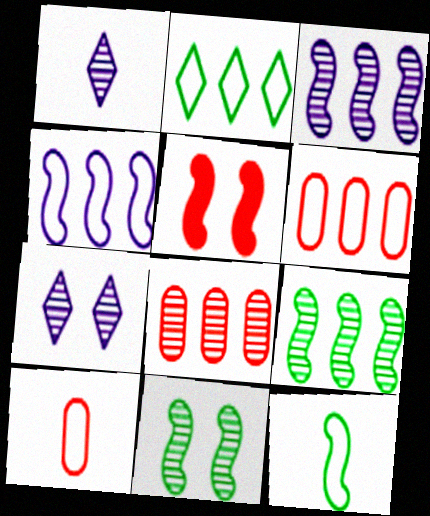[[1, 8, 11], 
[2, 4, 6], 
[3, 5, 12]]